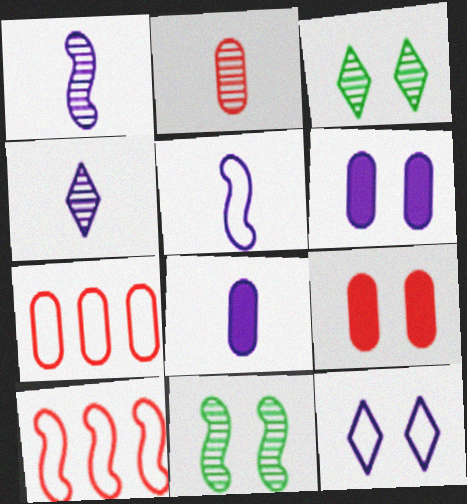[[2, 7, 9], 
[3, 8, 10], 
[4, 5, 8], 
[9, 11, 12]]